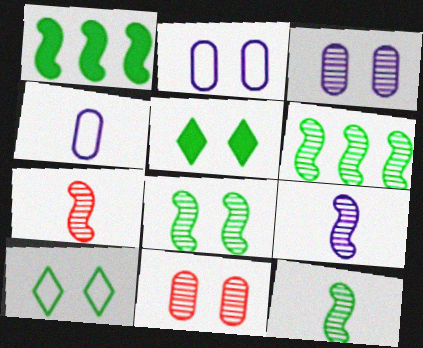[[6, 8, 12], 
[7, 9, 12]]